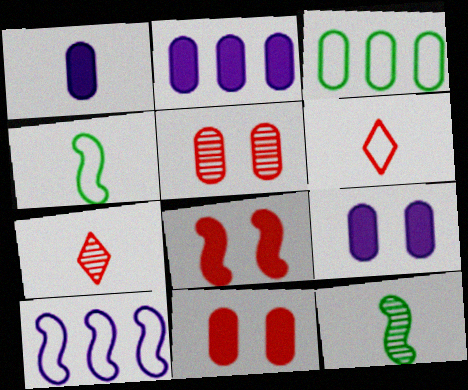[[1, 2, 9], 
[1, 3, 5], 
[1, 4, 7], 
[1, 6, 12], 
[8, 10, 12]]